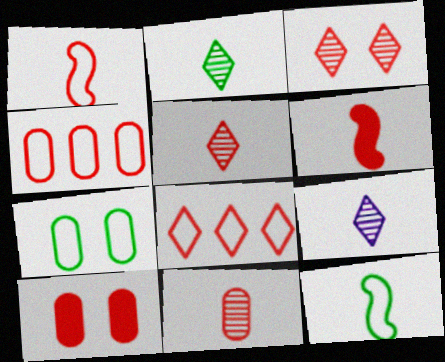[[2, 5, 9], 
[3, 4, 6], 
[4, 10, 11]]